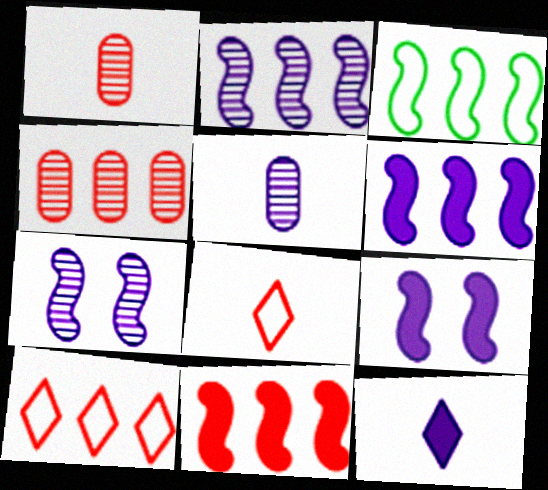[[2, 3, 11], 
[4, 10, 11]]